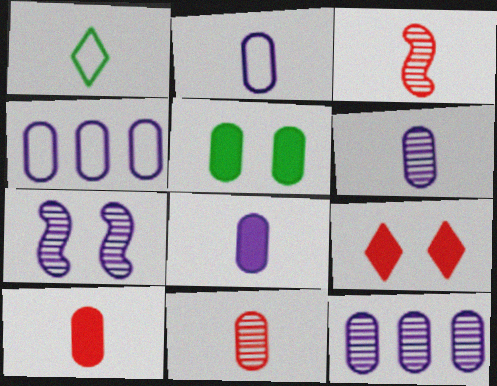[[1, 3, 8], 
[2, 6, 8], 
[4, 5, 11]]